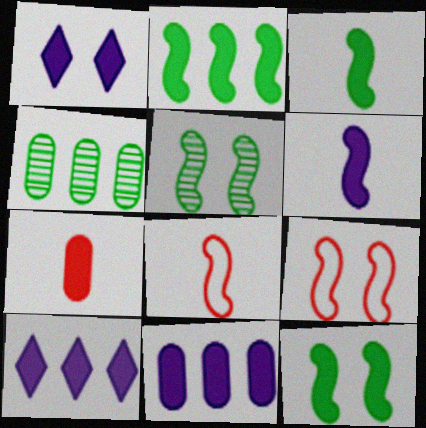[[1, 2, 7], 
[1, 4, 8], 
[1, 6, 11], 
[2, 3, 12], 
[7, 10, 12]]